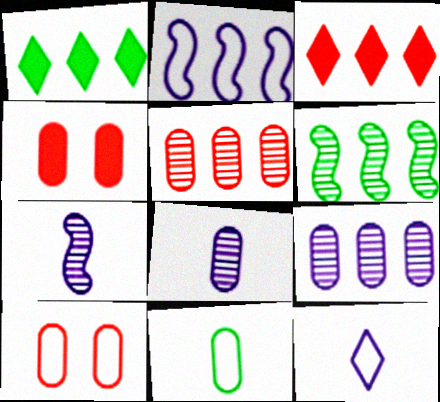[[1, 2, 5], 
[1, 7, 10], 
[4, 6, 12], 
[4, 9, 11]]